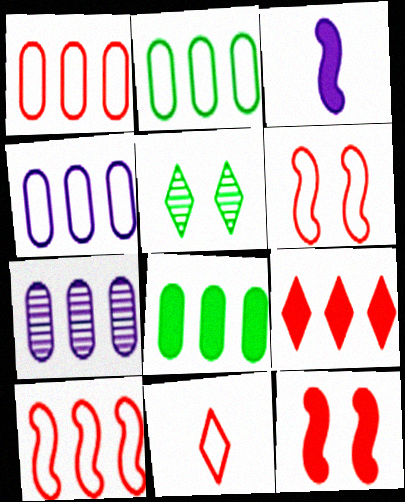[[1, 2, 4], 
[1, 3, 5], 
[1, 6, 11], 
[1, 7, 8]]